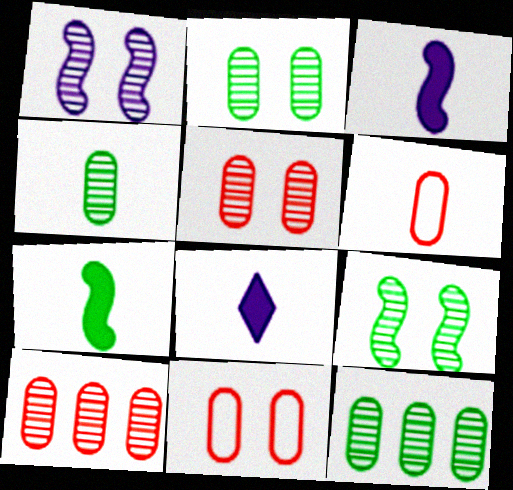[[2, 4, 12]]